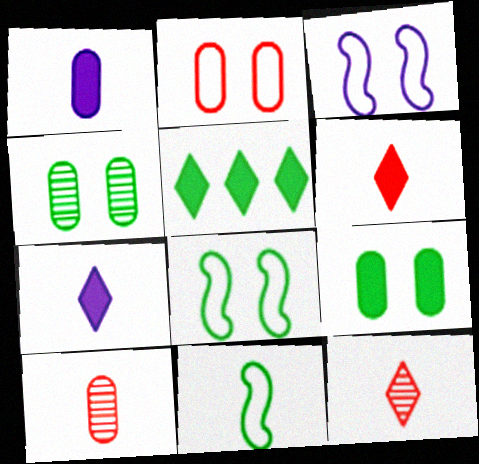[[1, 11, 12], 
[3, 5, 10], 
[4, 5, 11], 
[7, 10, 11]]